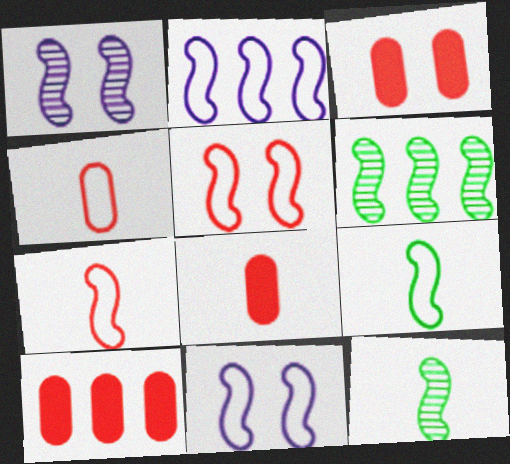[[2, 5, 9], 
[3, 8, 10]]